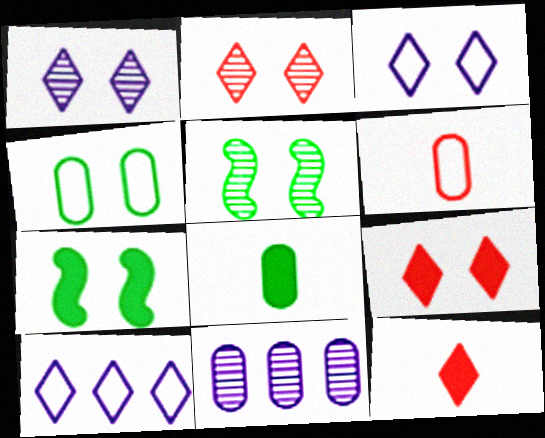[]